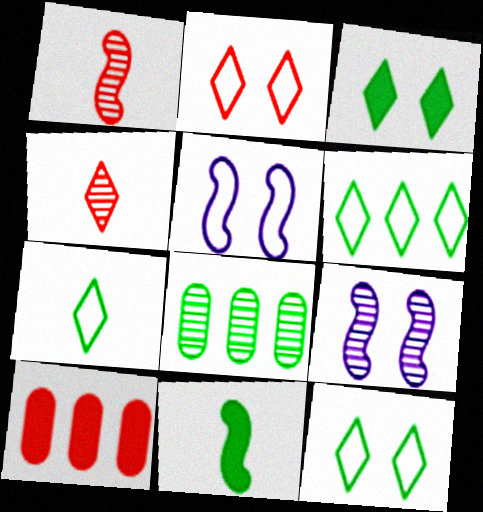[[1, 2, 10], 
[4, 8, 9], 
[6, 7, 12], 
[7, 9, 10], 
[8, 11, 12]]